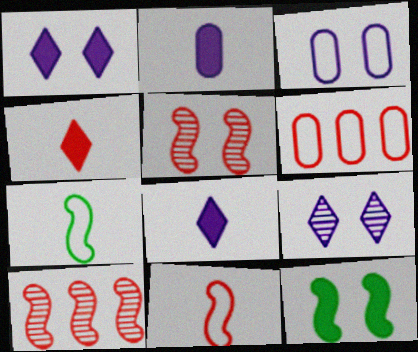[[4, 5, 6]]